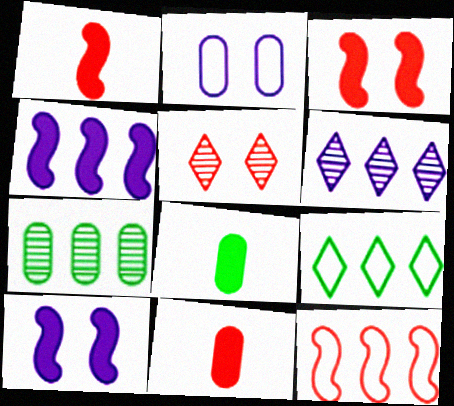[[2, 7, 11], 
[5, 11, 12]]